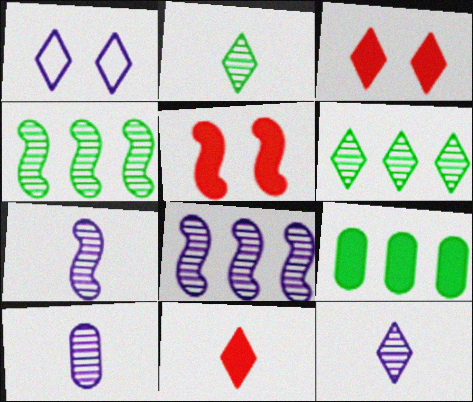[[1, 6, 11], 
[7, 10, 12]]